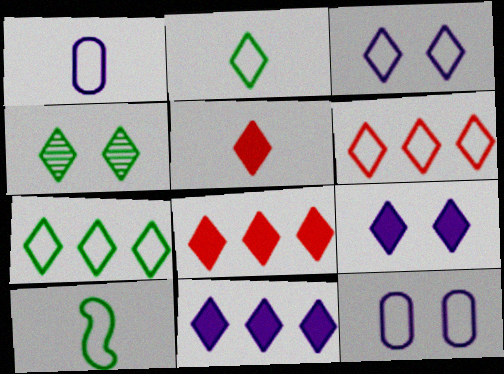[[2, 3, 6], 
[6, 10, 12]]